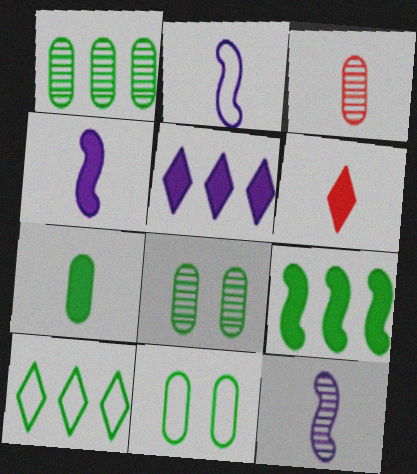[[1, 7, 11], 
[1, 9, 10], 
[2, 4, 12], 
[4, 6, 7]]